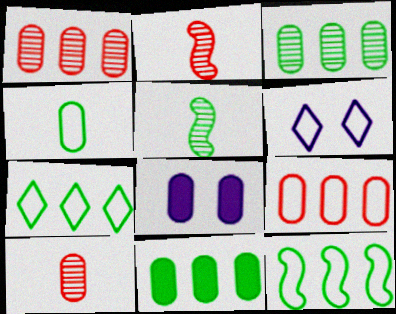[[1, 4, 8], 
[2, 6, 11], 
[2, 7, 8]]